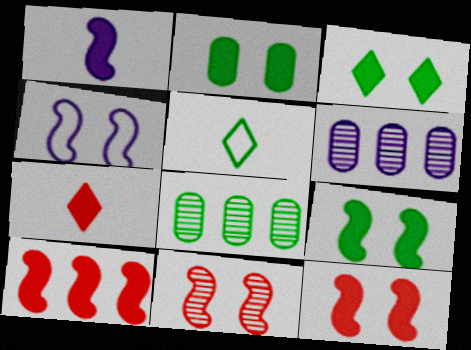[[1, 9, 10], 
[2, 3, 9], 
[4, 7, 8], 
[4, 9, 11], 
[5, 6, 12], 
[5, 8, 9]]